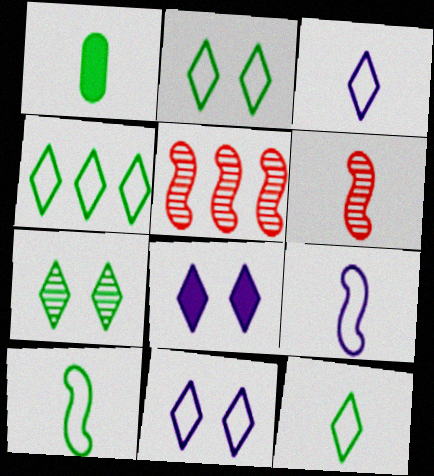[[1, 3, 6], 
[1, 5, 11], 
[2, 4, 12]]